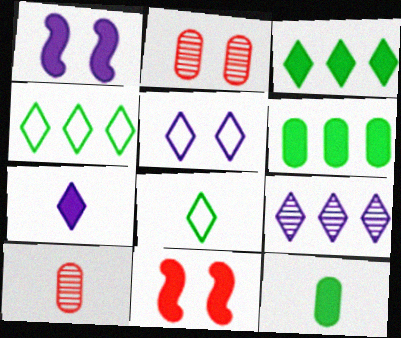[[1, 4, 10], 
[5, 7, 9], 
[6, 7, 11]]